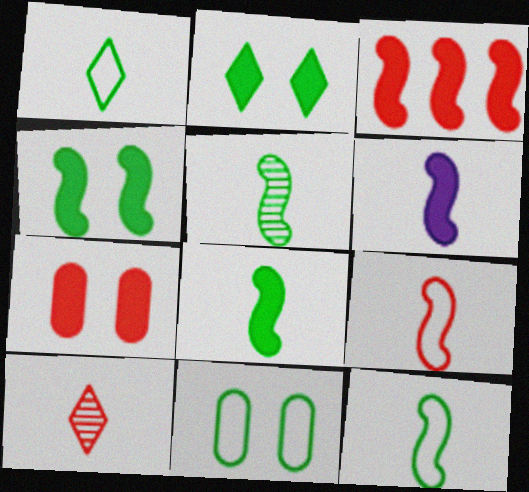[[3, 4, 6], 
[5, 6, 9], 
[5, 8, 12]]